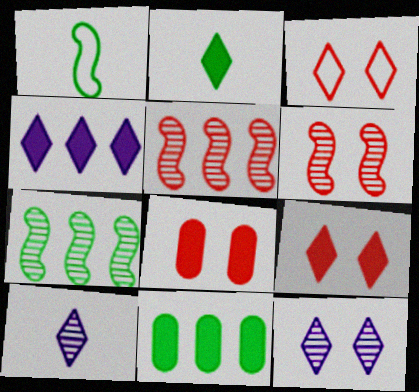[[2, 4, 9], 
[3, 6, 8]]